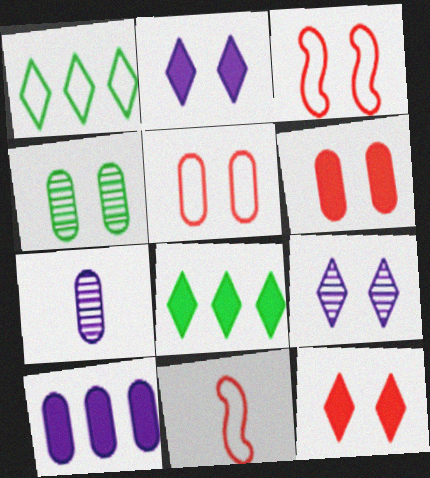[[2, 3, 4], 
[3, 7, 8]]